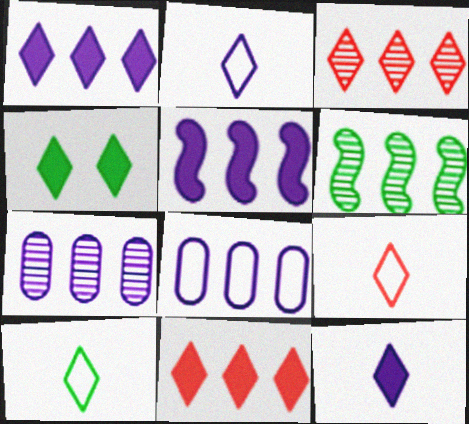[[2, 3, 4], 
[2, 9, 10], 
[3, 6, 7], 
[4, 11, 12], 
[6, 8, 11]]